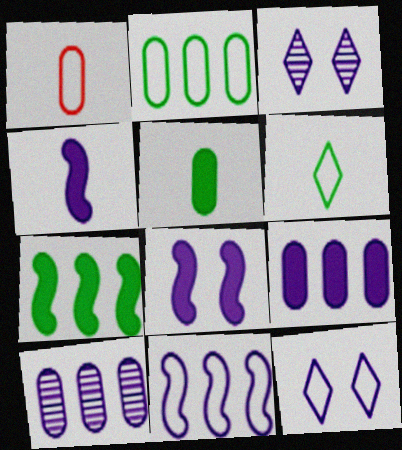[[1, 3, 7], 
[4, 10, 12]]